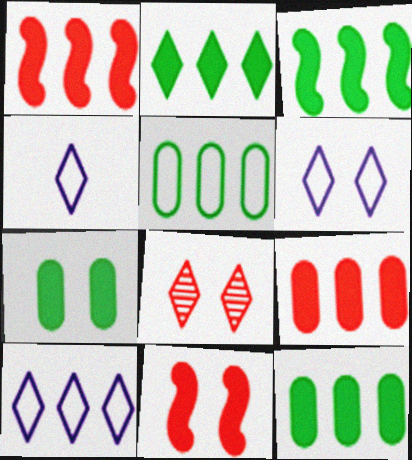[[2, 3, 12], 
[2, 4, 8], 
[4, 6, 10]]